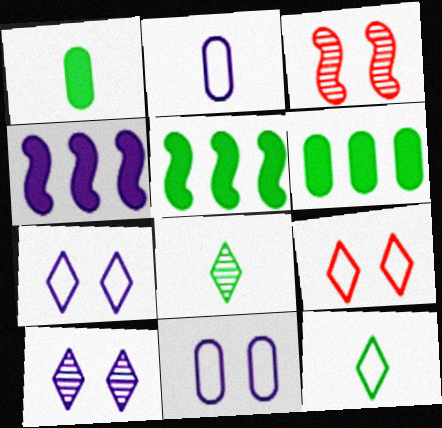[[2, 4, 10]]